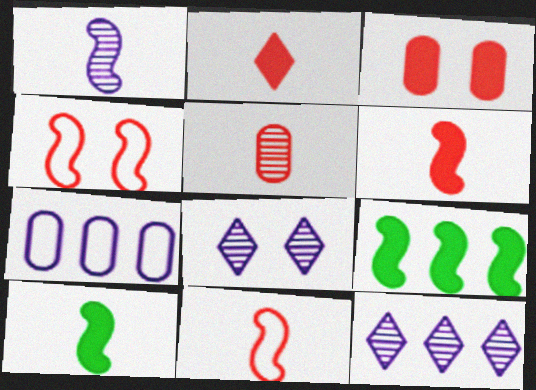[[1, 4, 9], 
[1, 10, 11], 
[2, 5, 11]]